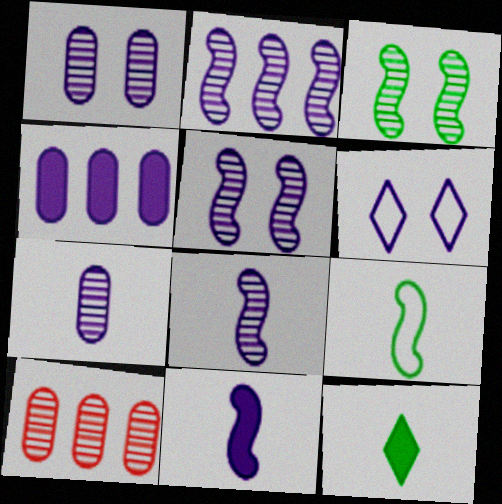[[2, 5, 8], 
[4, 6, 8]]